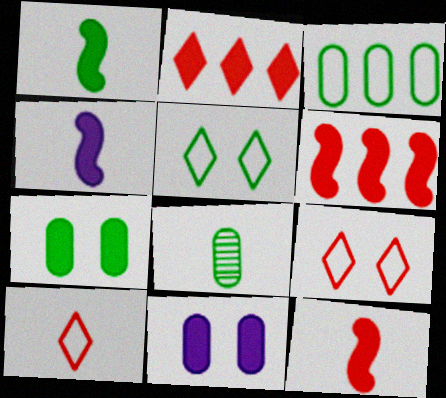[[1, 2, 11], 
[1, 4, 12], 
[2, 4, 7], 
[3, 7, 8], 
[4, 8, 10]]